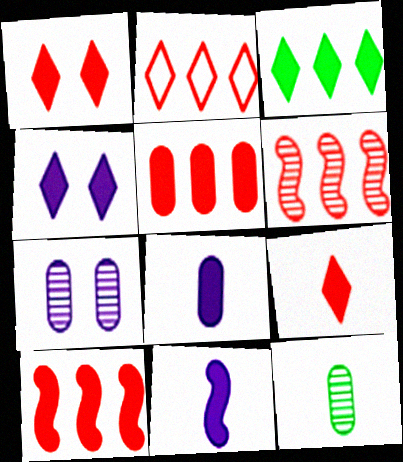[[2, 5, 6], 
[3, 4, 9]]